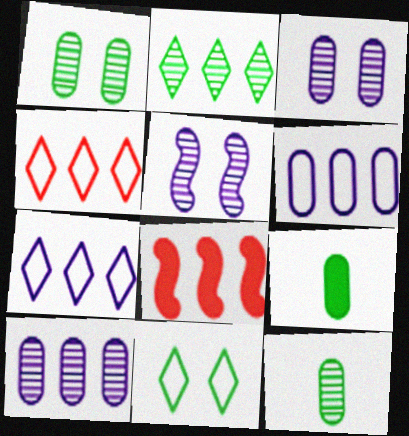[[2, 6, 8], 
[4, 5, 9]]